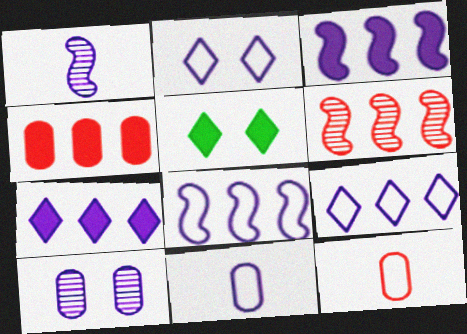[[2, 8, 11], 
[5, 6, 11]]